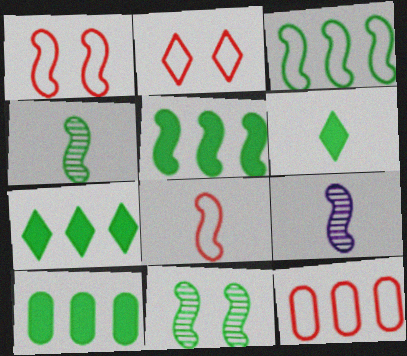[[1, 5, 9], 
[2, 8, 12], 
[2, 9, 10], 
[5, 7, 10]]